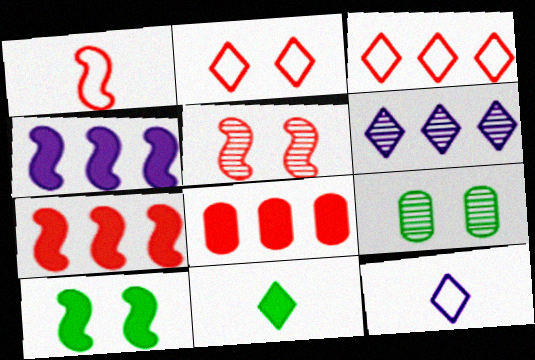[[1, 5, 7], 
[2, 6, 11], 
[7, 9, 12]]